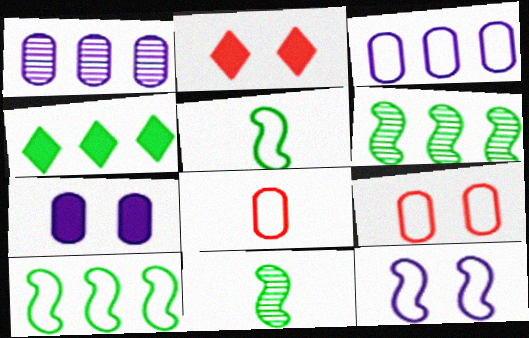[[1, 2, 5], 
[2, 3, 11]]